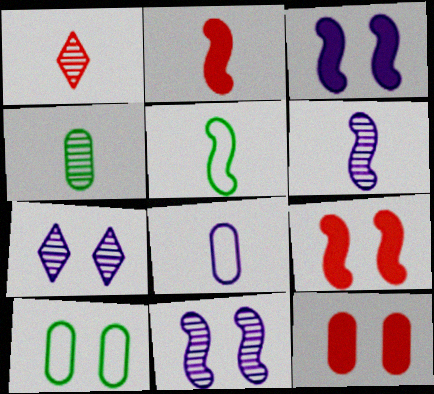[[1, 4, 6], 
[2, 5, 6], 
[7, 9, 10]]